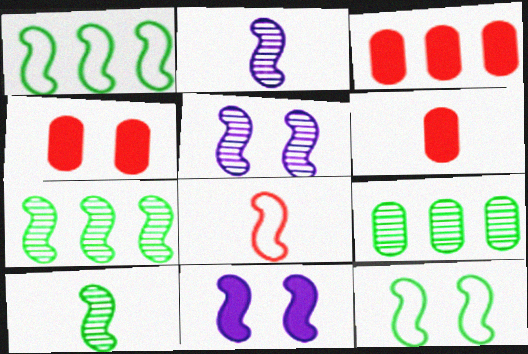[[3, 4, 6], 
[7, 8, 11]]